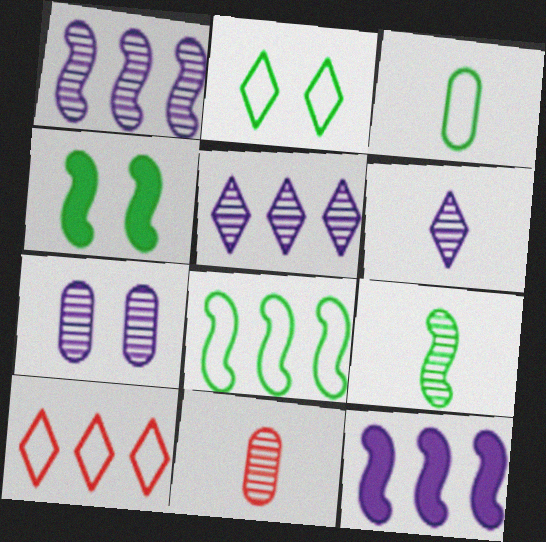[[1, 6, 7], 
[2, 3, 8], 
[2, 11, 12], 
[4, 8, 9], 
[6, 9, 11]]